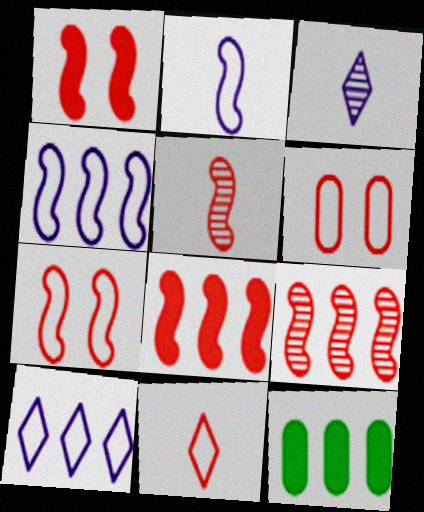[[3, 7, 12], 
[5, 7, 8], 
[9, 10, 12]]